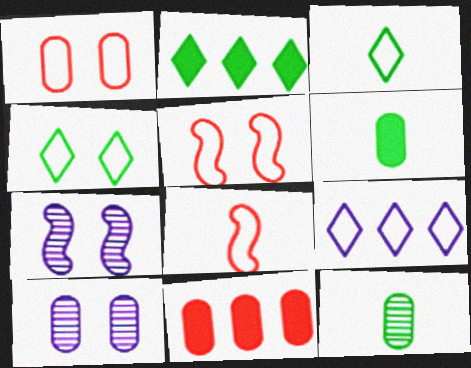[[2, 8, 10], 
[3, 7, 11]]